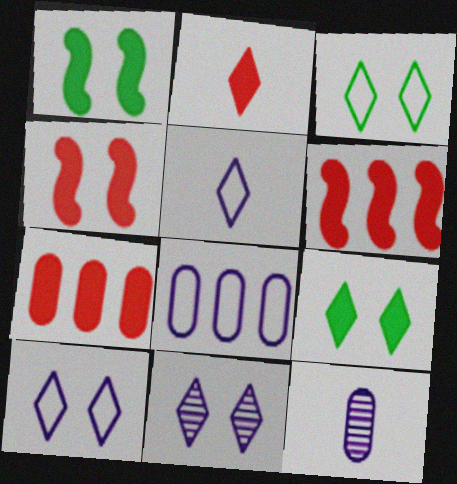[[2, 4, 7], 
[3, 6, 12]]